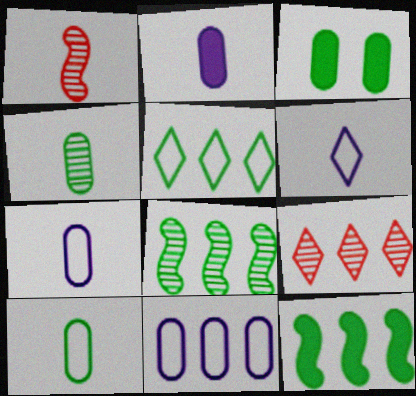[[9, 11, 12]]